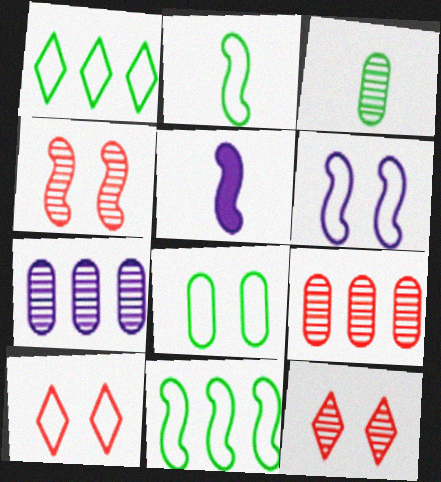[[1, 2, 8], 
[4, 5, 11], 
[6, 8, 10]]